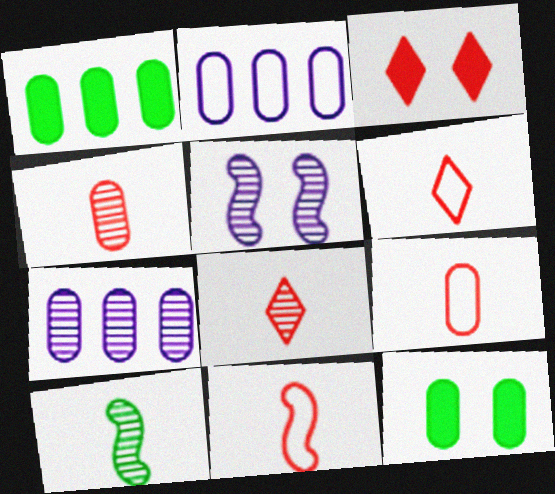[[1, 5, 6], 
[2, 3, 10], 
[2, 4, 12], 
[6, 9, 11], 
[7, 9, 12]]